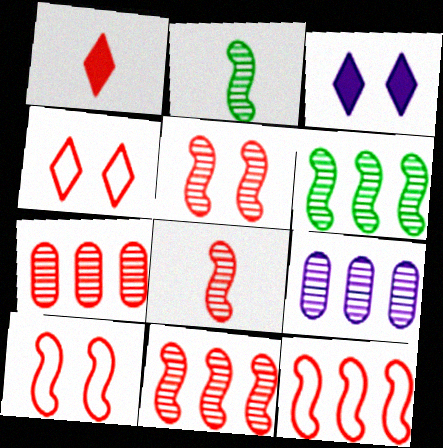[[1, 7, 10], 
[5, 8, 11]]